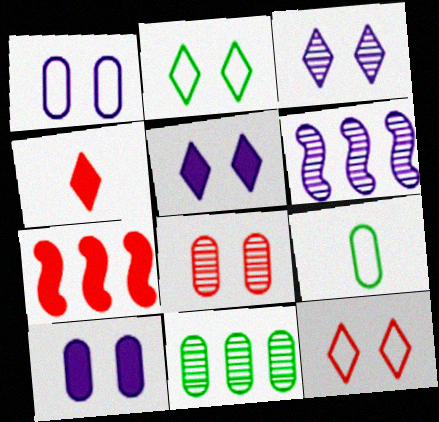[[3, 7, 9]]